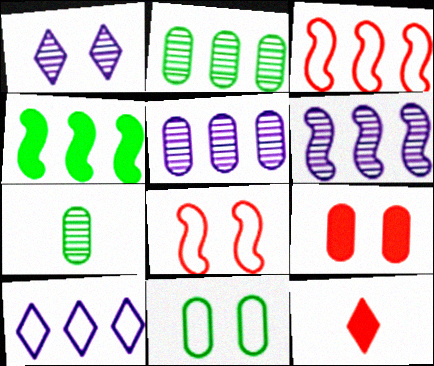[[3, 4, 6], 
[6, 11, 12]]